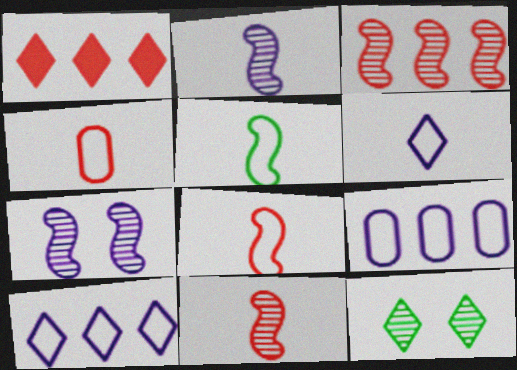[[1, 6, 12], 
[4, 5, 6]]